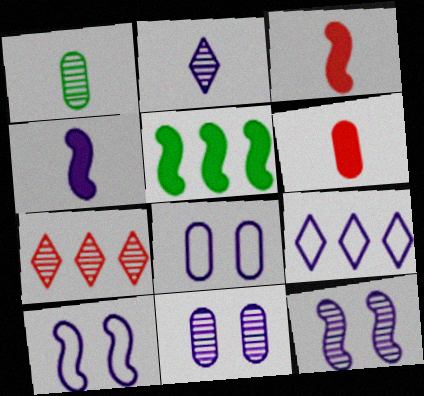[[1, 7, 12], 
[4, 9, 11]]